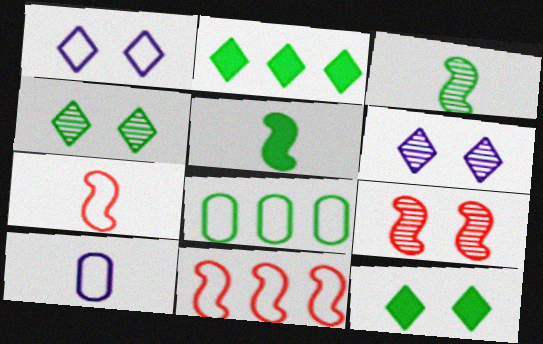[[1, 7, 8], 
[2, 9, 10], 
[3, 8, 12], 
[4, 5, 8]]